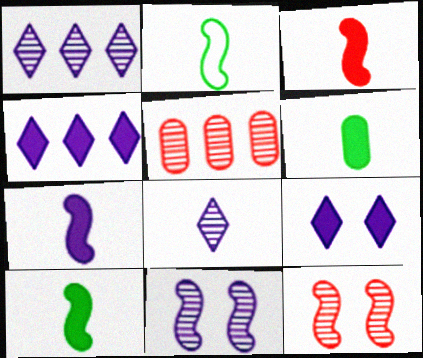[[2, 5, 9], 
[3, 7, 10]]